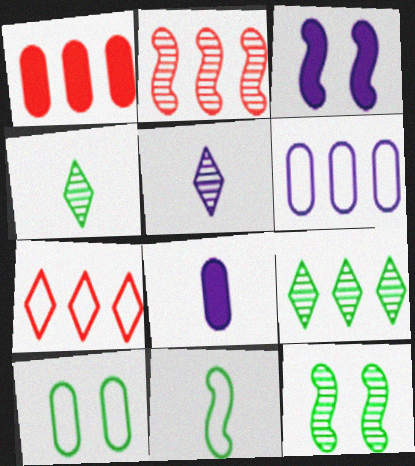[[1, 2, 7], 
[2, 3, 11], 
[3, 5, 6], 
[7, 8, 12]]